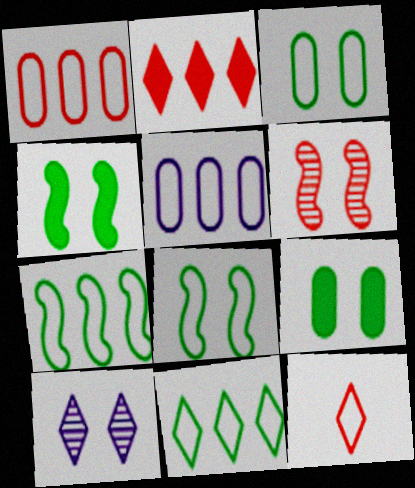[[5, 8, 12]]